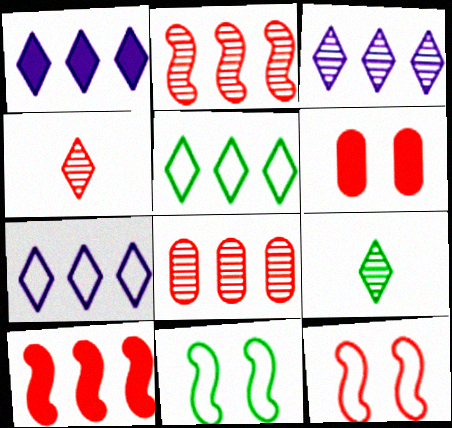[[1, 3, 7]]